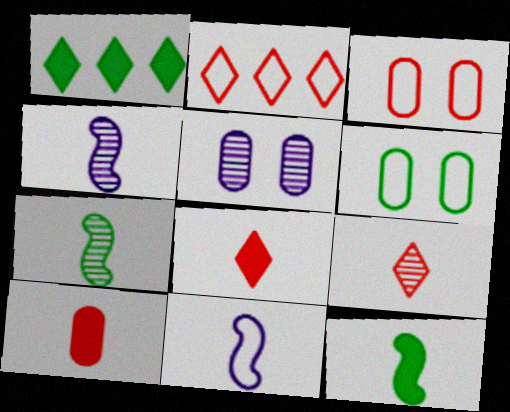[[1, 3, 4], 
[1, 6, 7], 
[2, 5, 12], 
[2, 6, 11]]